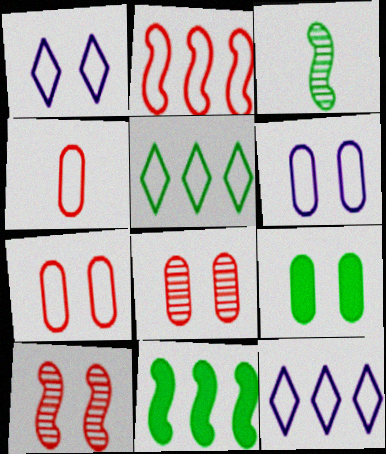[[1, 9, 10], 
[3, 5, 9], 
[6, 8, 9]]